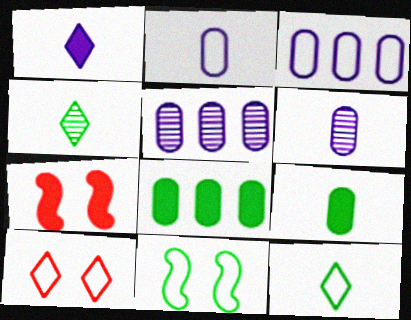[[1, 7, 8], 
[3, 4, 7], 
[4, 8, 11], 
[5, 7, 12]]